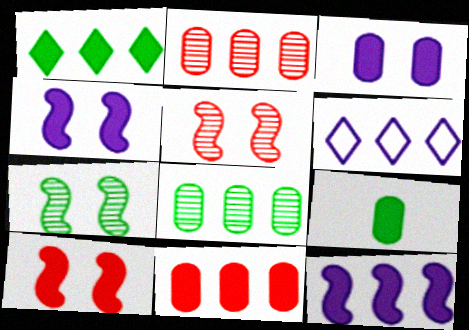[[1, 11, 12], 
[3, 9, 11], 
[5, 6, 9]]